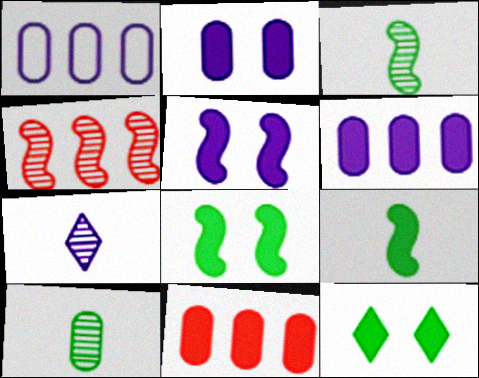[[1, 5, 7]]